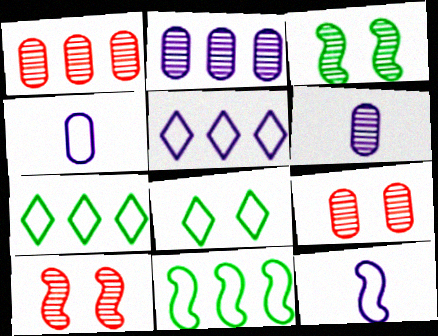[]